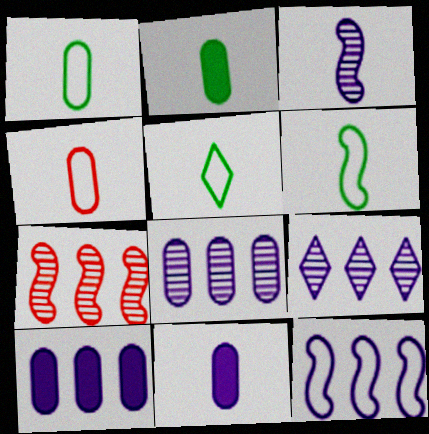[[1, 5, 6], 
[9, 10, 12]]